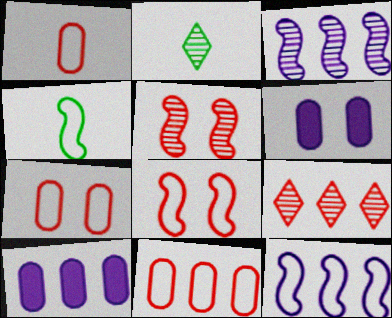[[1, 7, 11], 
[2, 8, 10], 
[4, 6, 9], 
[4, 8, 12]]